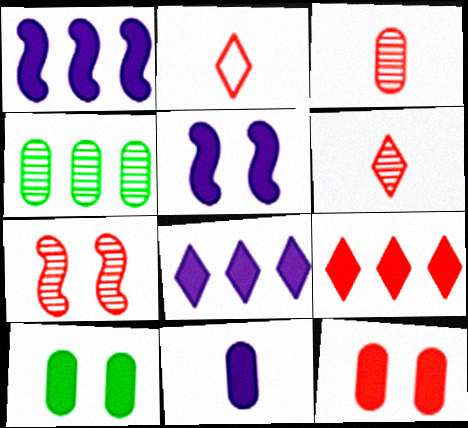[[2, 4, 5], 
[5, 8, 11]]